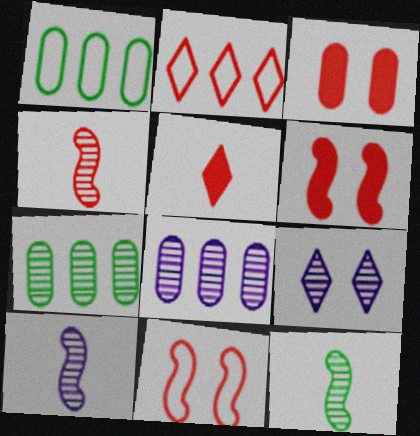[[2, 3, 4], 
[4, 7, 9], 
[4, 10, 12], 
[8, 9, 10]]